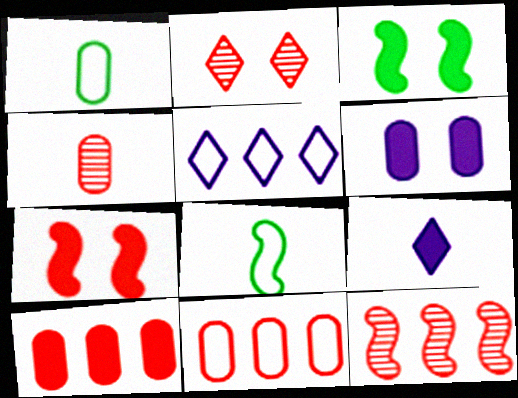[[2, 4, 12], 
[3, 4, 5], 
[3, 9, 10], 
[4, 8, 9]]